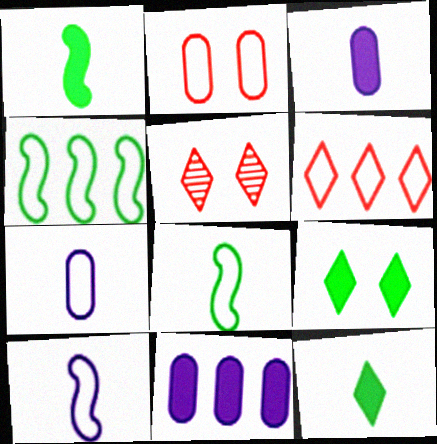[[3, 4, 5], 
[5, 8, 11]]